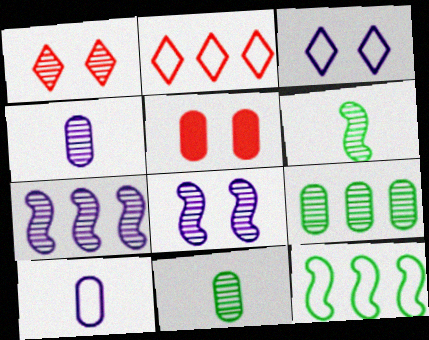[[1, 7, 11], 
[5, 9, 10]]